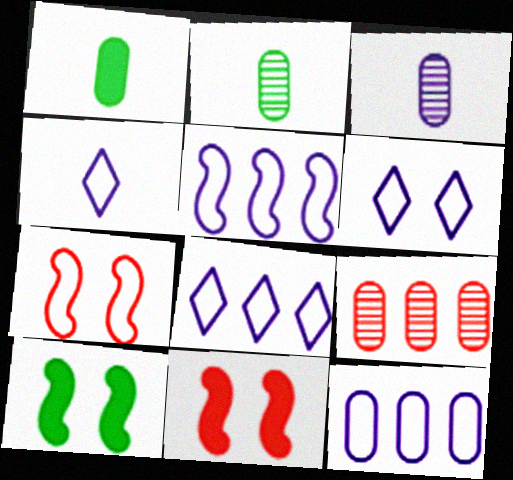[[2, 8, 11], 
[4, 6, 8], 
[4, 9, 10], 
[5, 8, 12]]